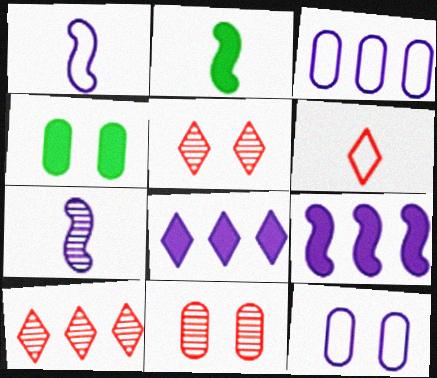[[1, 4, 10], 
[2, 3, 5], 
[2, 10, 12], 
[4, 11, 12], 
[7, 8, 12]]